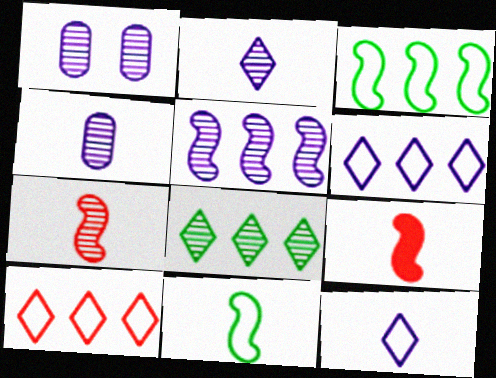[[1, 2, 5], 
[1, 7, 8]]